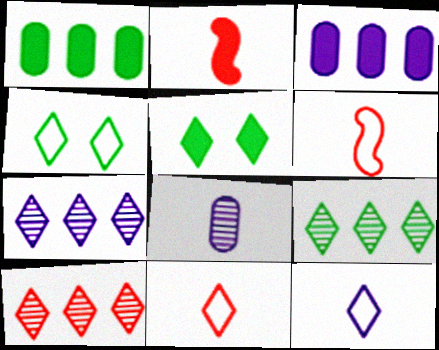[[2, 3, 5], 
[5, 7, 11], 
[5, 10, 12], 
[7, 9, 10]]